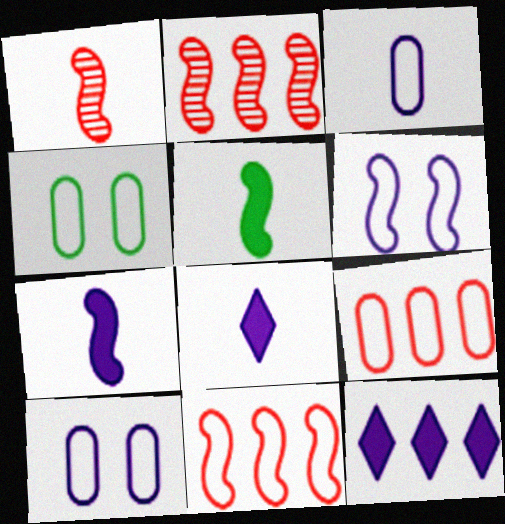[[1, 4, 12], 
[2, 4, 8], 
[2, 5, 6], 
[3, 4, 9]]